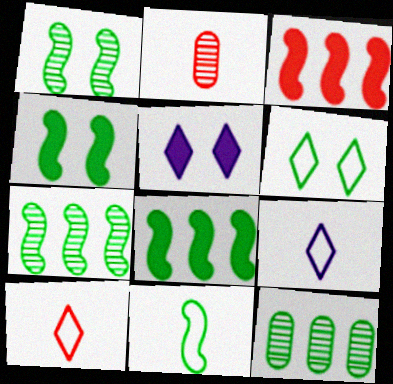[[1, 8, 11], 
[4, 7, 11]]